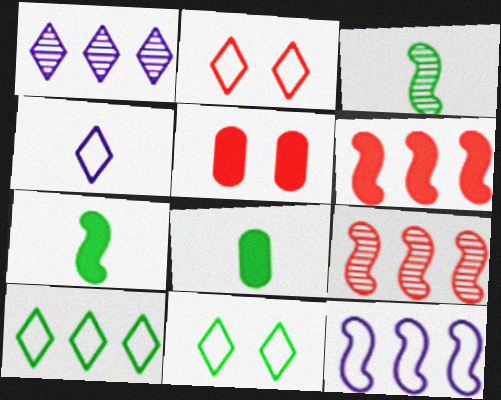[[2, 4, 10]]